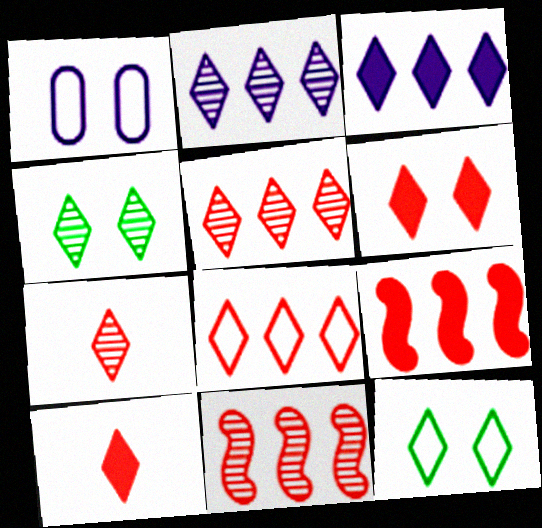[[2, 4, 7], 
[2, 10, 12], 
[3, 7, 12], 
[6, 7, 8]]